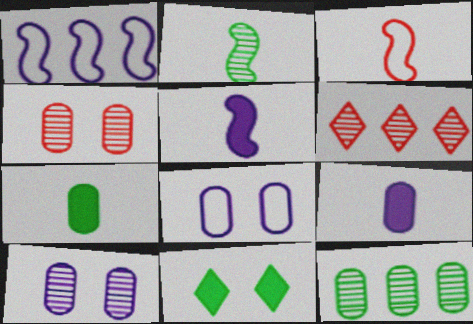[[2, 3, 5], 
[2, 6, 10]]